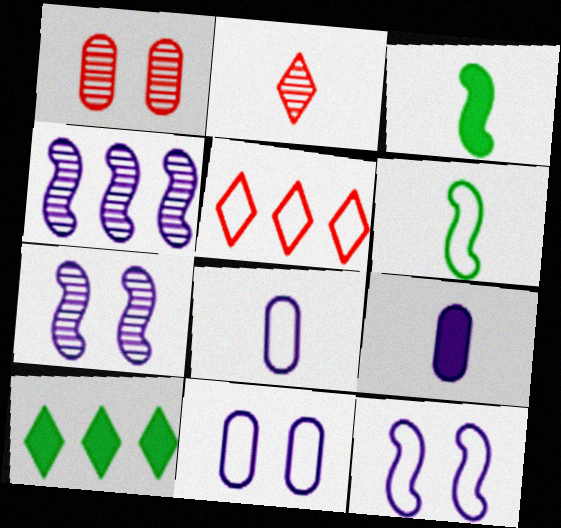[[2, 3, 8], 
[2, 6, 9], 
[5, 6, 11]]